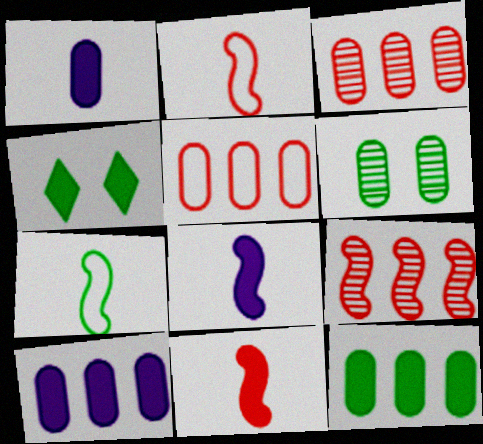[[1, 5, 6], 
[4, 10, 11]]